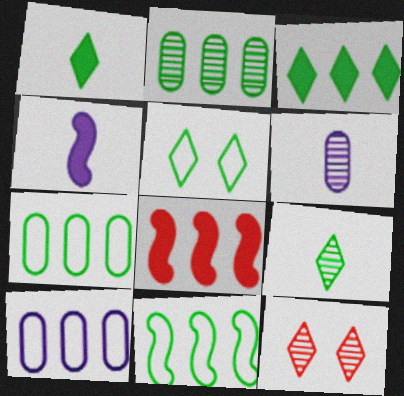[[2, 3, 11], 
[3, 5, 9], 
[4, 7, 12], 
[5, 6, 8]]